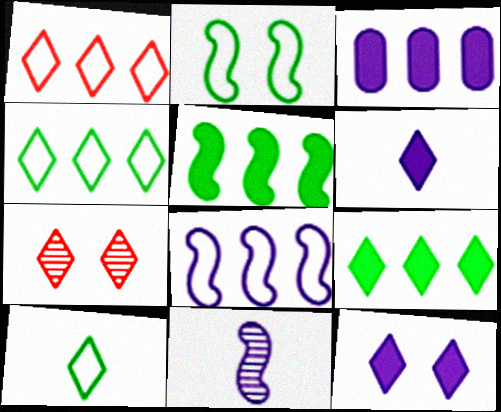[[4, 6, 7]]